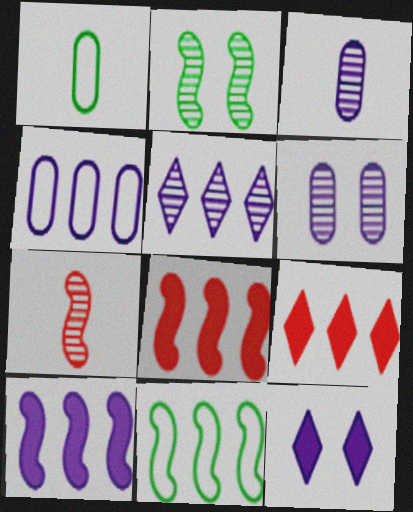[[4, 5, 10]]